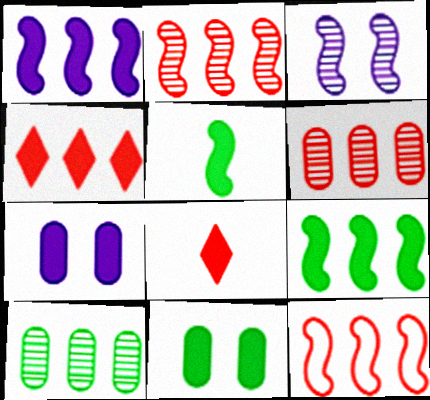[[1, 8, 11], 
[3, 5, 12], 
[4, 5, 7], 
[4, 6, 12], 
[7, 8, 9]]